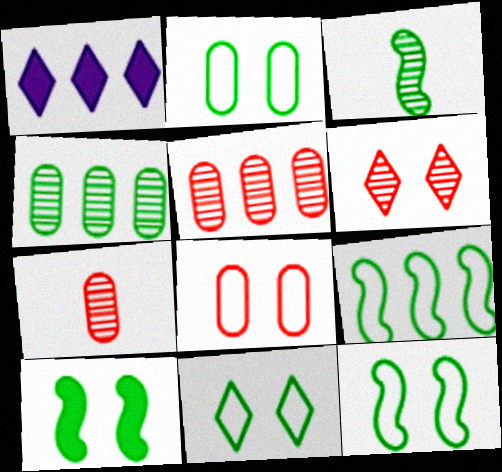[[1, 3, 8], 
[1, 5, 9], 
[1, 7, 12], 
[2, 11, 12], 
[3, 9, 10]]